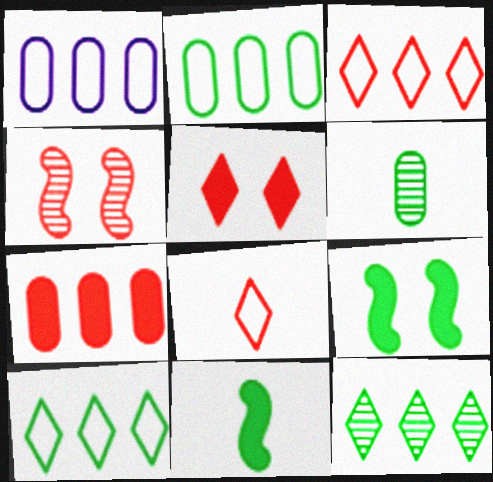[[4, 7, 8], 
[6, 9, 10]]